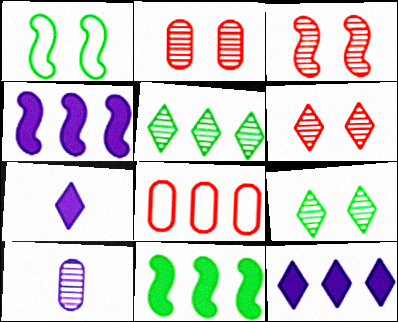[[2, 3, 6], 
[3, 5, 10], 
[4, 5, 8]]